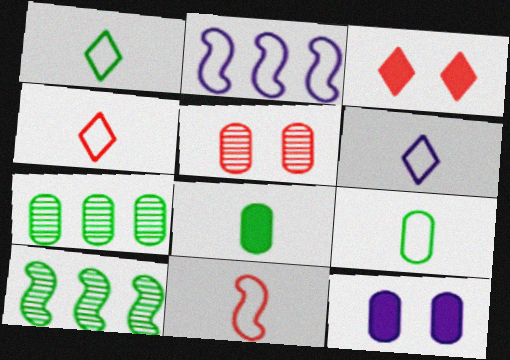[[1, 4, 6], 
[4, 10, 12], 
[6, 9, 11]]